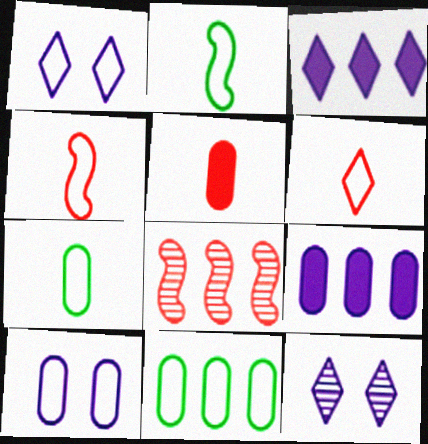[[1, 4, 11], 
[3, 8, 11]]